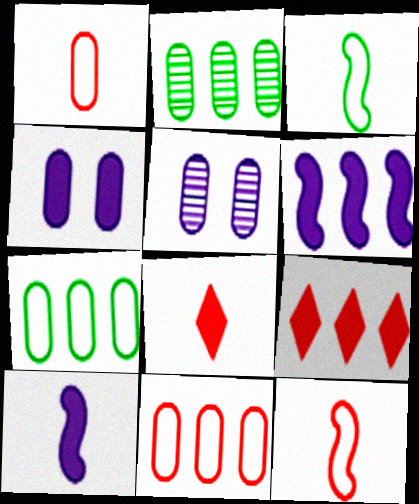[[1, 2, 4], 
[3, 5, 9]]